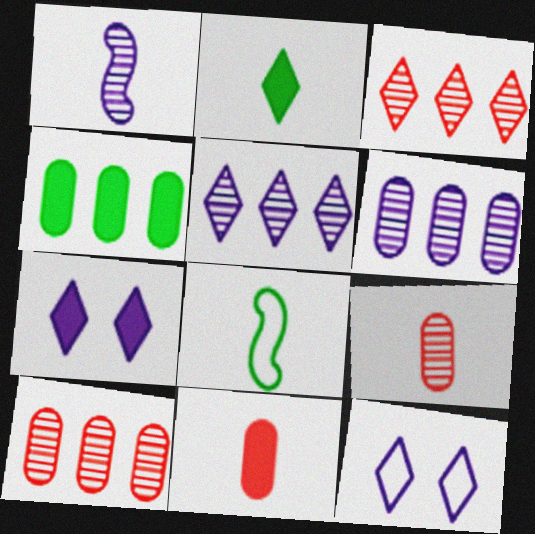[[2, 3, 12], 
[7, 8, 10]]